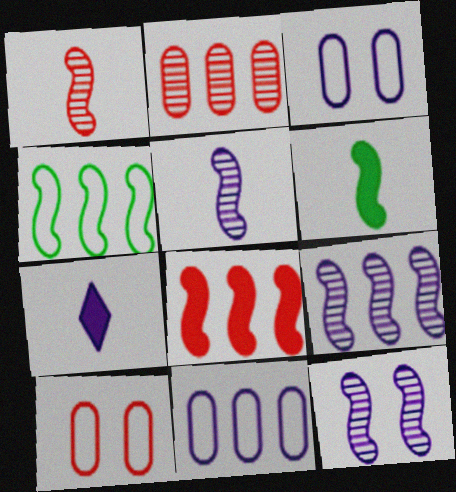[[3, 7, 9], 
[4, 8, 9], 
[5, 9, 12], 
[7, 11, 12]]